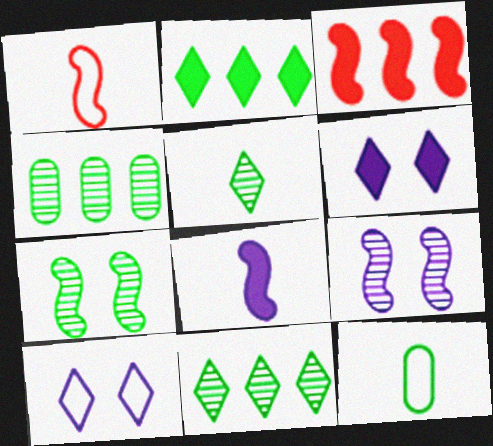[[1, 4, 6], 
[2, 7, 12], 
[4, 5, 7]]